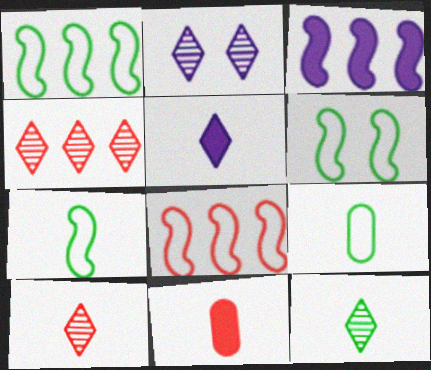[[1, 2, 11], 
[1, 6, 7], 
[2, 4, 12]]